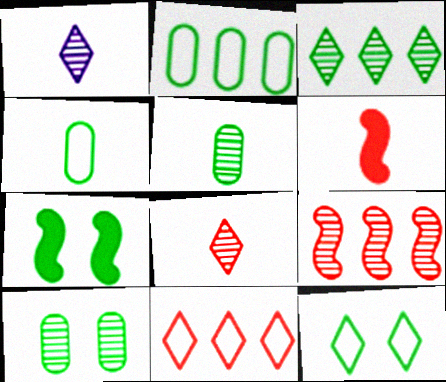[[1, 4, 6], 
[1, 9, 10], 
[3, 4, 7], 
[7, 10, 12]]